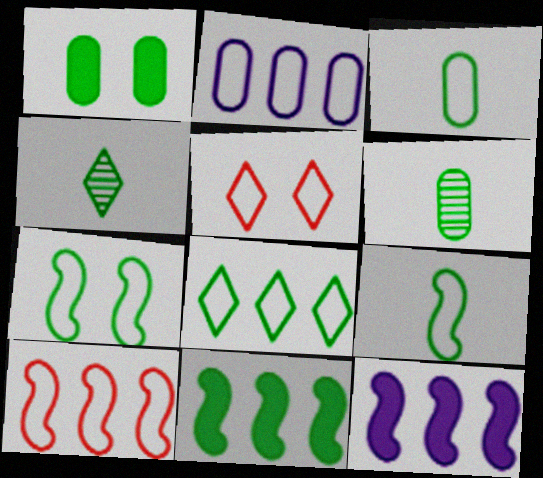[[2, 5, 9], 
[2, 8, 10], 
[3, 7, 8], 
[5, 6, 12]]